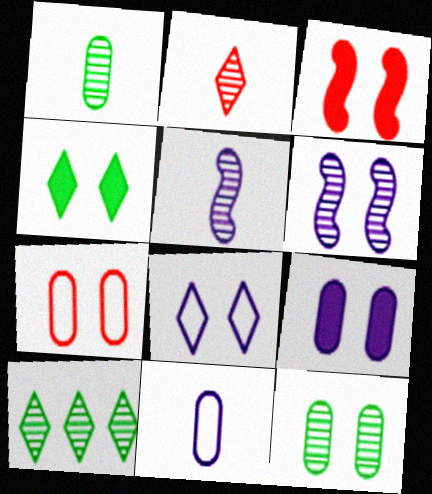[[1, 2, 5], 
[3, 4, 9], 
[3, 8, 12], 
[3, 10, 11], 
[4, 6, 7], 
[6, 8, 9], 
[7, 9, 12]]